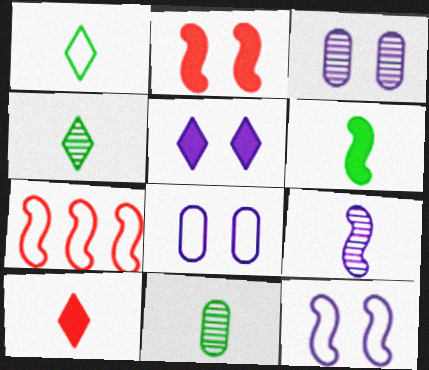[[1, 6, 11], 
[1, 7, 8], 
[3, 5, 12], 
[5, 7, 11]]